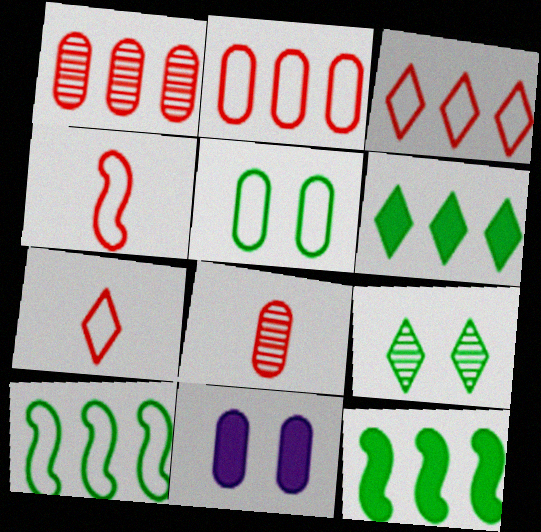[]